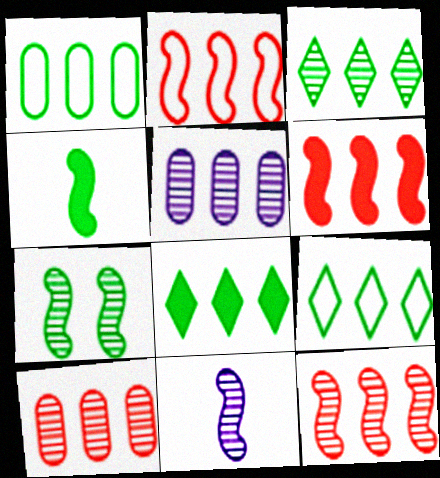[[2, 5, 8], 
[2, 6, 12], 
[3, 5, 12], 
[3, 8, 9], 
[5, 6, 9], 
[7, 11, 12]]